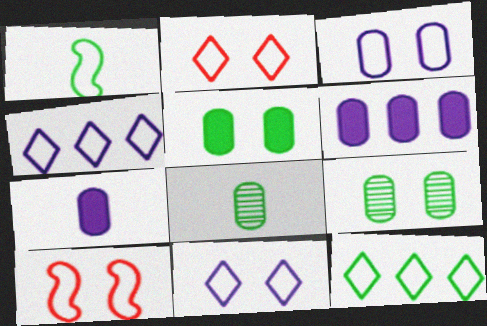[]